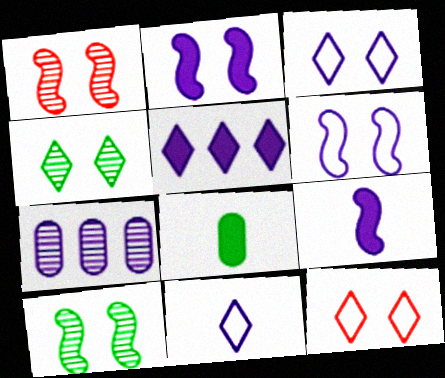[[2, 7, 11], 
[3, 7, 9]]